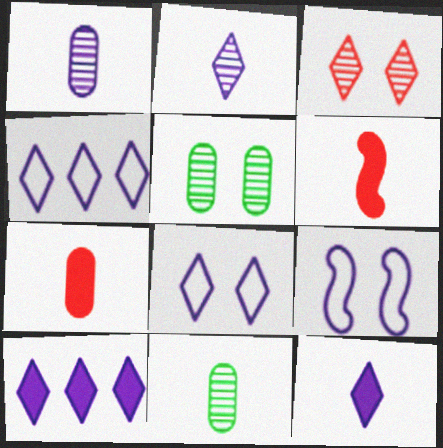[[1, 9, 10], 
[2, 8, 10], 
[4, 5, 6]]